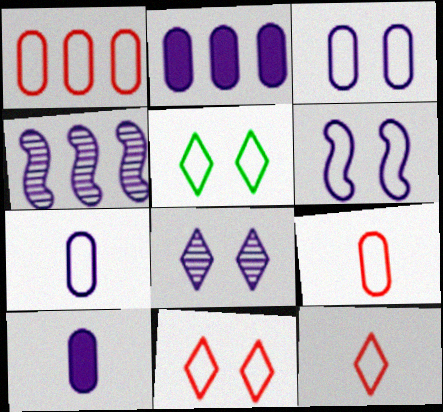[]